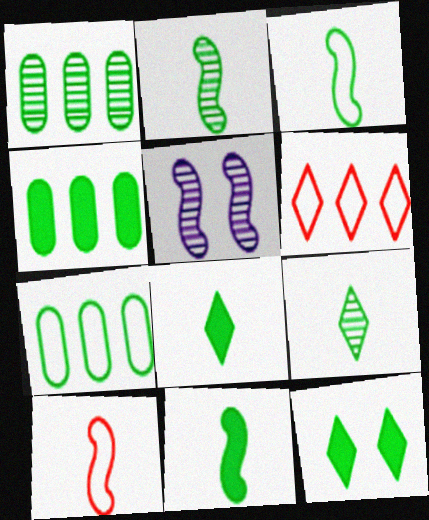[[1, 3, 12], 
[1, 4, 7], 
[2, 3, 11], 
[2, 7, 12], 
[4, 11, 12]]